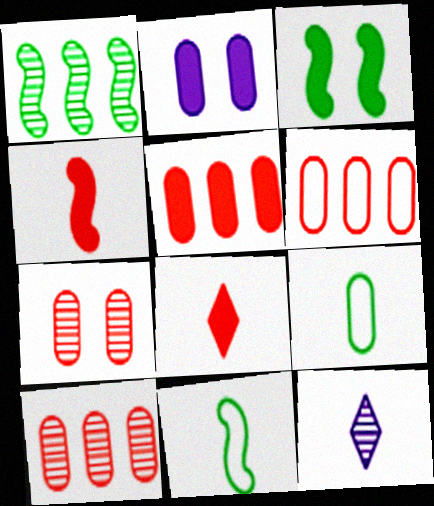[[1, 3, 11], 
[1, 7, 12], 
[2, 9, 10], 
[3, 6, 12], 
[4, 9, 12], 
[5, 6, 10]]